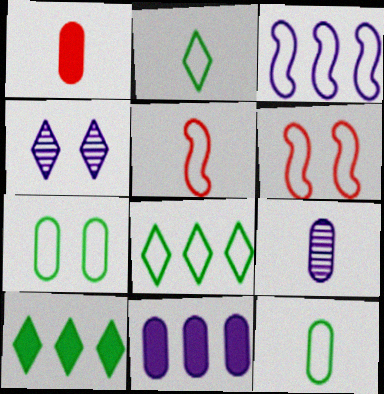[[1, 9, 12], 
[6, 9, 10]]